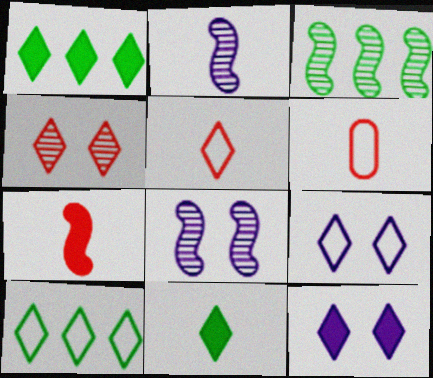[[1, 6, 8], 
[2, 6, 11], 
[3, 6, 12], 
[5, 9, 10]]